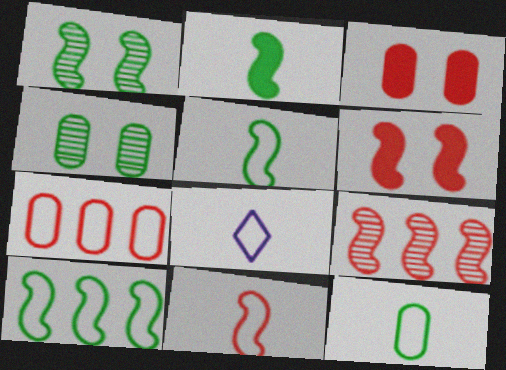[[1, 2, 10], 
[6, 9, 11], 
[8, 11, 12]]